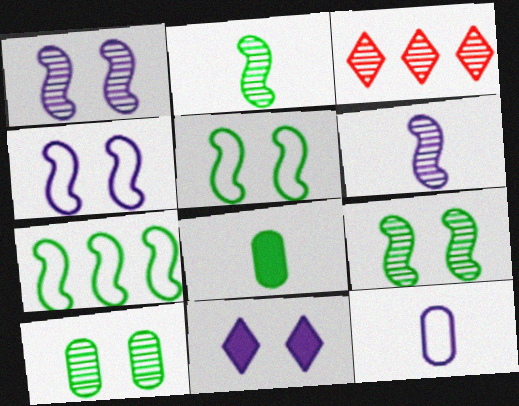[[3, 4, 8], 
[3, 6, 10]]